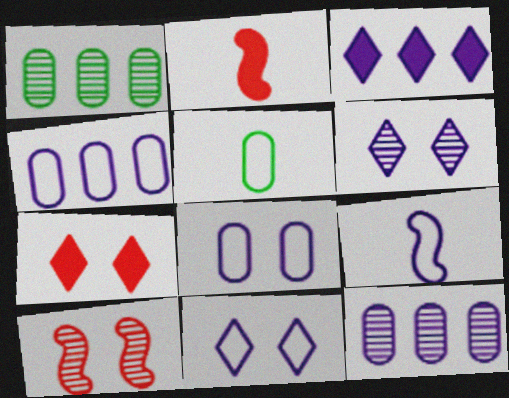[[1, 2, 11], 
[1, 7, 9], 
[3, 5, 10], 
[4, 9, 11]]